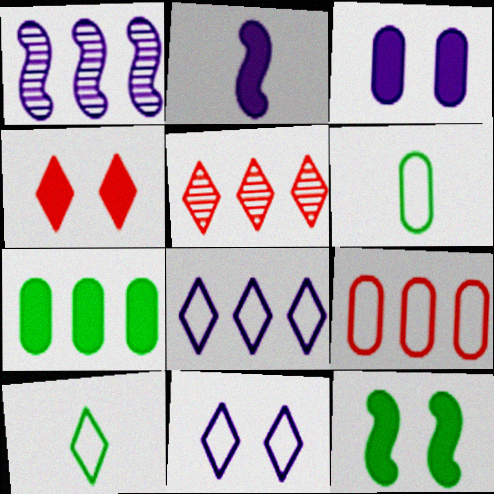[[1, 4, 6], 
[2, 4, 7], 
[3, 4, 12]]